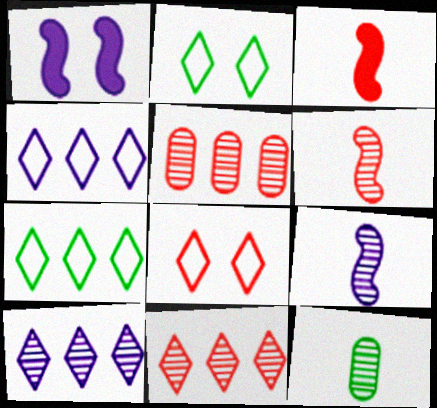[[3, 5, 8]]